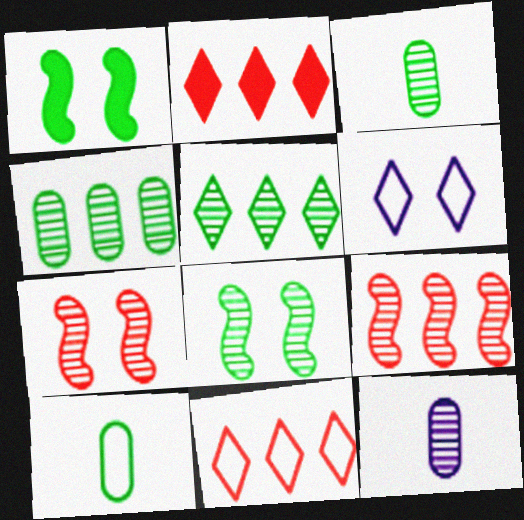[[1, 5, 10], 
[1, 11, 12], 
[3, 5, 8], 
[5, 7, 12]]